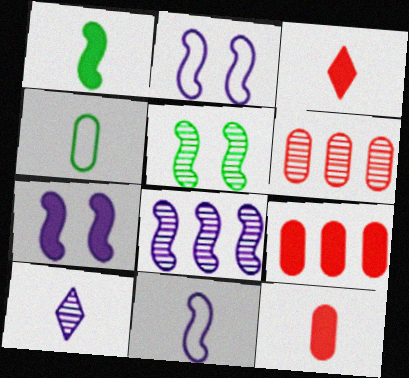[[5, 6, 10], 
[7, 8, 11]]